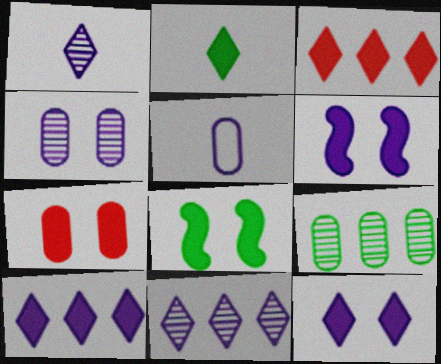[[2, 3, 12], 
[5, 6, 11], 
[5, 7, 9], 
[7, 8, 12]]